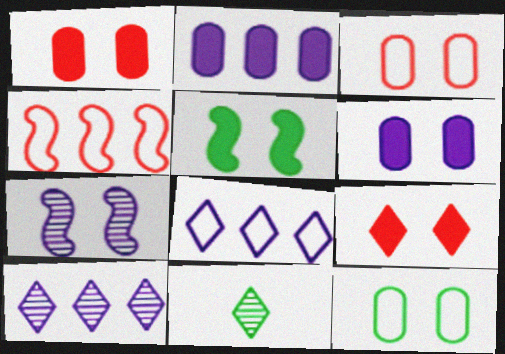[[4, 6, 11], 
[5, 6, 9], 
[7, 9, 12], 
[8, 9, 11]]